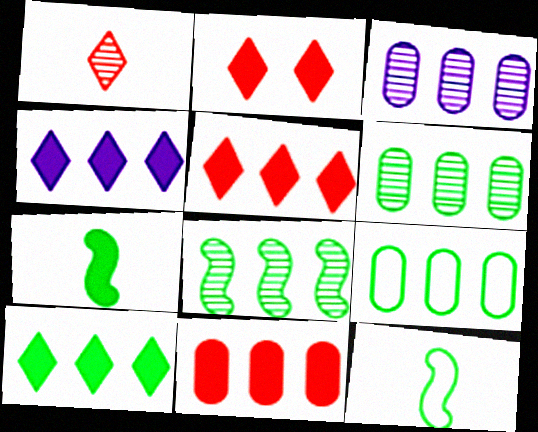[[2, 3, 12], 
[3, 9, 11], 
[4, 5, 10], 
[8, 9, 10]]